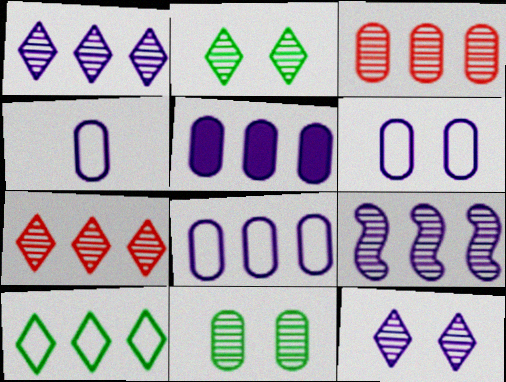[[4, 6, 8]]